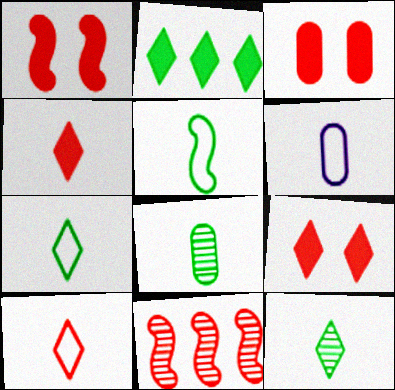[[1, 3, 9], 
[3, 10, 11], 
[5, 6, 10]]